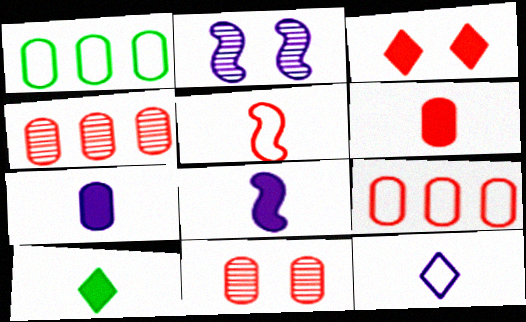[[1, 7, 11], 
[2, 9, 10], 
[3, 4, 5], 
[6, 8, 10], 
[6, 9, 11]]